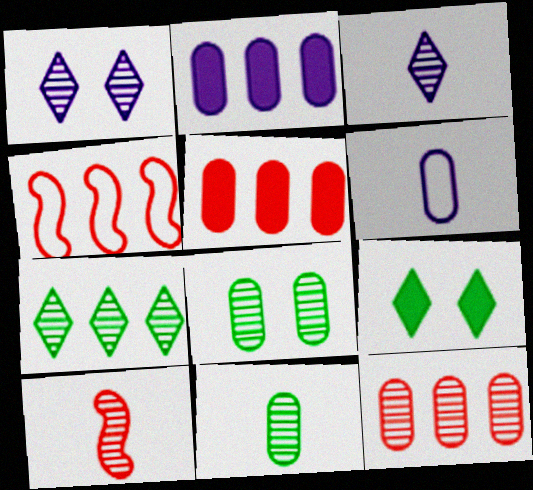[[2, 4, 7], 
[3, 10, 11], 
[5, 6, 8]]